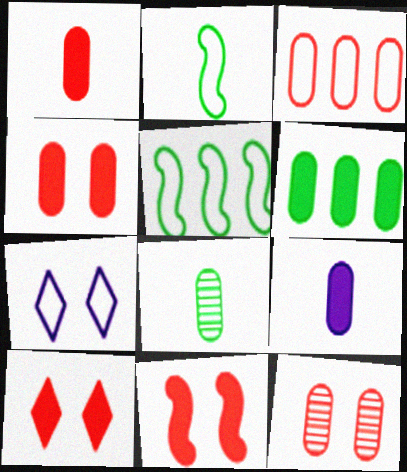[[1, 3, 12], 
[2, 3, 7], 
[4, 6, 9], 
[4, 10, 11]]